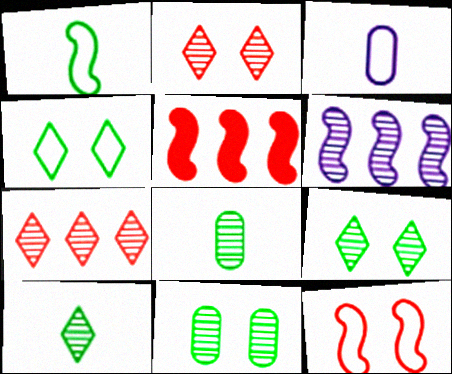[[2, 6, 8], 
[3, 5, 9]]